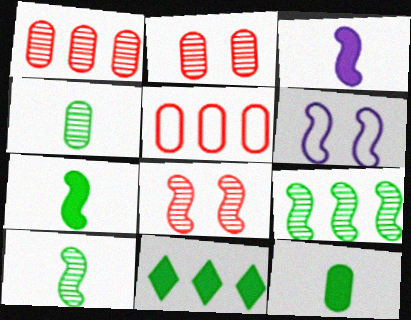[]